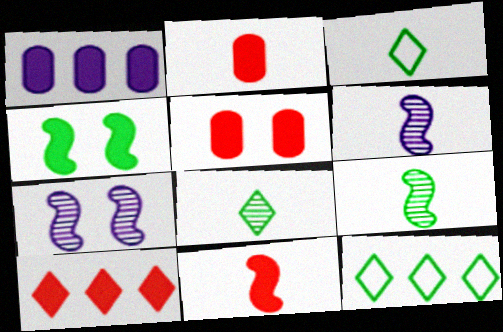[[2, 3, 6], 
[2, 7, 12], 
[5, 6, 12], 
[5, 10, 11]]